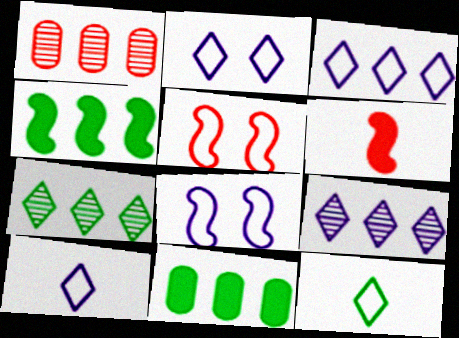[[1, 3, 4], 
[2, 3, 10]]